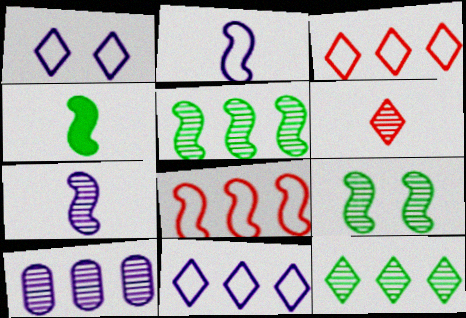[[6, 9, 10]]